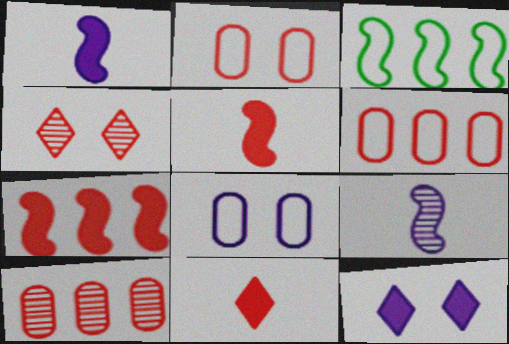[[4, 5, 6]]